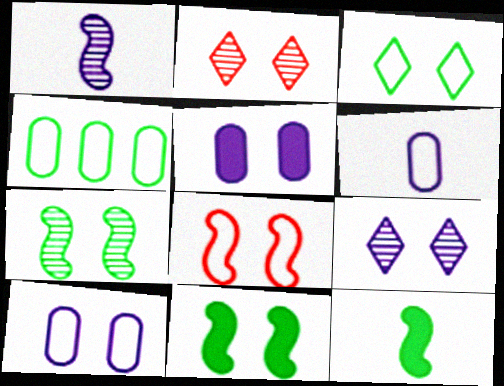[[2, 10, 11], 
[3, 8, 10]]